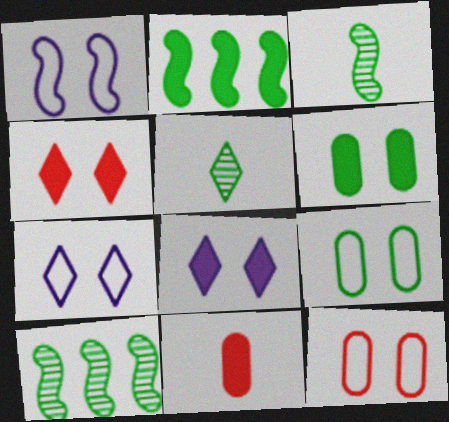[[2, 5, 9], 
[2, 8, 11], 
[7, 10, 11]]